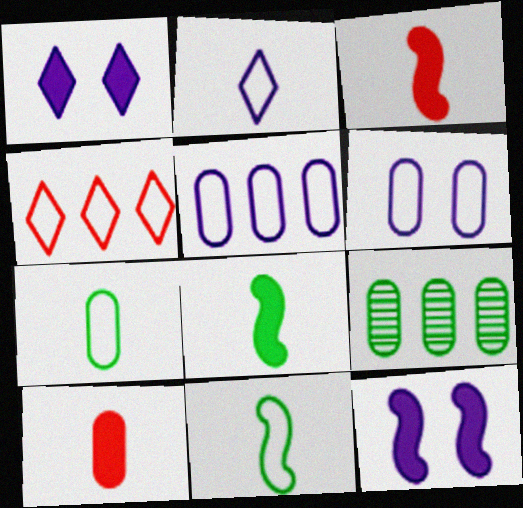[[4, 6, 11], 
[6, 9, 10]]